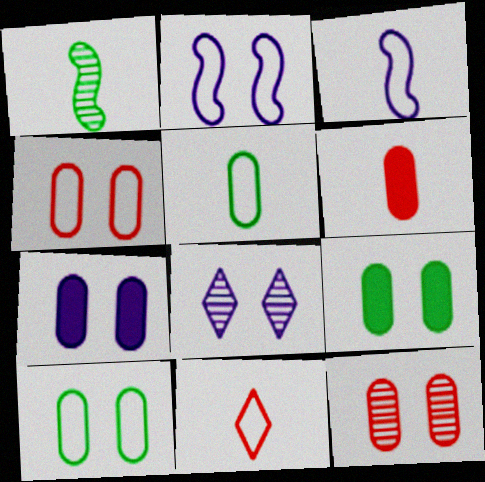[[2, 7, 8], 
[3, 5, 11], 
[7, 10, 12]]